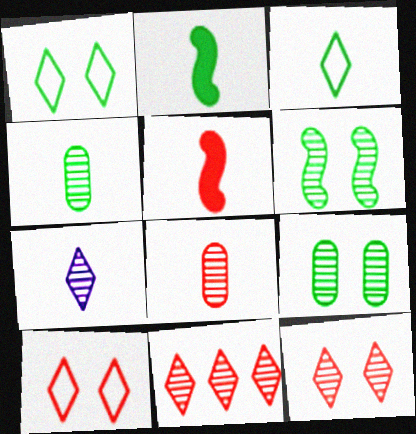[[2, 3, 4]]